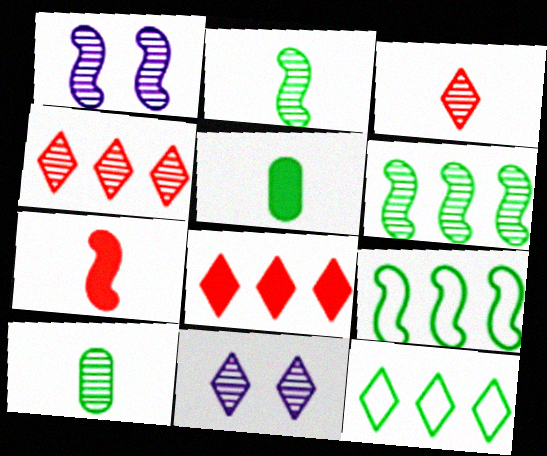[[1, 4, 10], 
[1, 7, 9]]